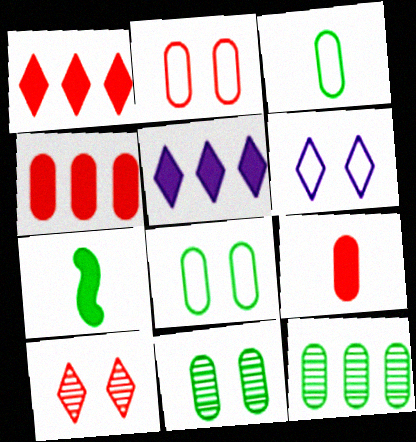[]